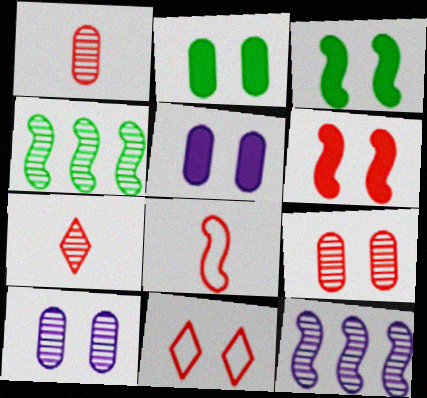[[3, 8, 12], 
[3, 10, 11], 
[4, 7, 10], 
[6, 9, 11]]